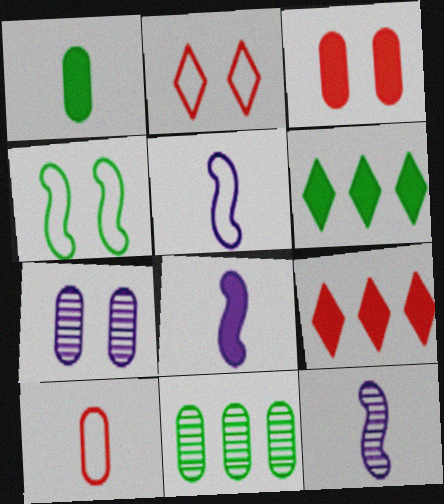[[2, 8, 11], 
[3, 6, 8], 
[5, 8, 12]]